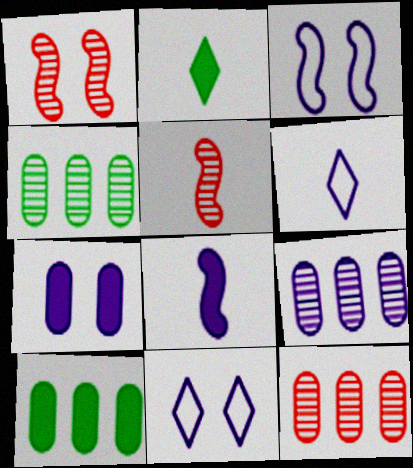[[1, 6, 10], 
[2, 3, 12], 
[4, 9, 12], 
[5, 10, 11], 
[8, 9, 11]]